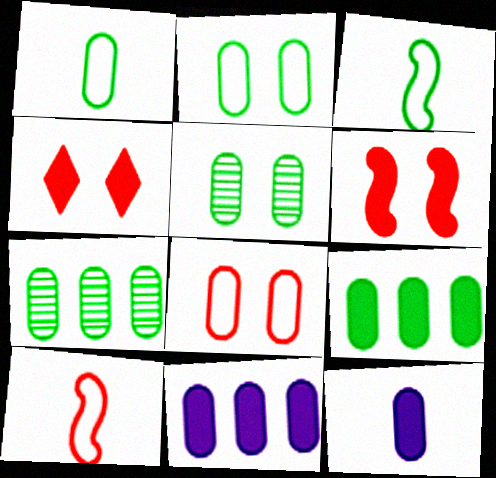[[1, 5, 9], 
[7, 8, 12]]